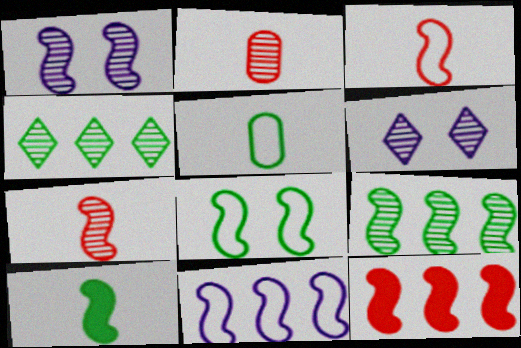[[1, 2, 4], 
[1, 7, 9], 
[2, 6, 9], 
[3, 8, 11], 
[5, 6, 12], 
[8, 9, 10], 
[9, 11, 12]]